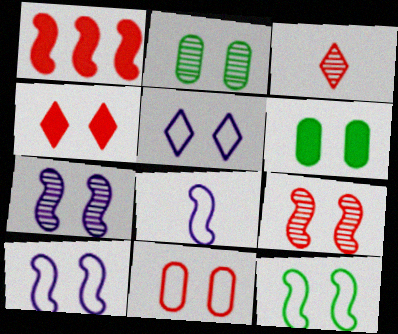[[1, 3, 11], 
[2, 4, 10], 
[4, 9, 11], 
[5, 6, 9], 
[5, 11, 12]]